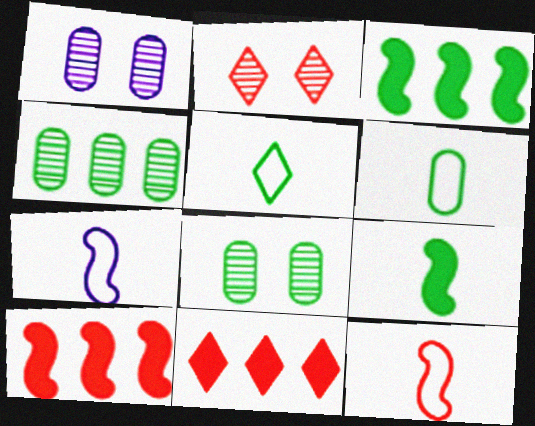[[1, 5, 10], 
[3, 5, 8], 
[7, 8, 11]]